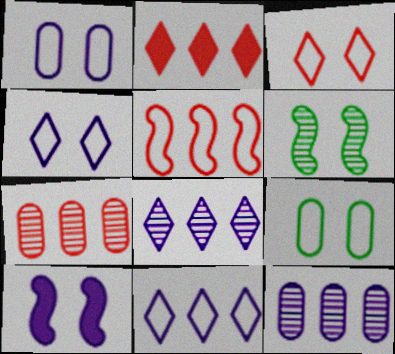[[2, 5, 7]]